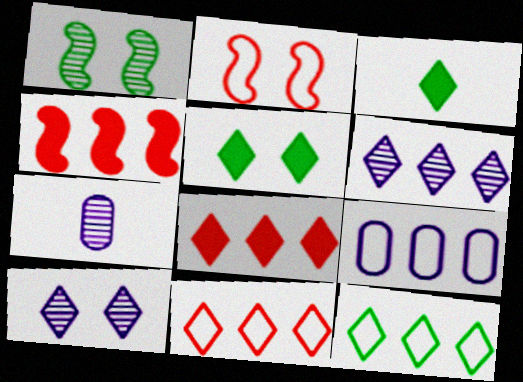[[3, 10, 11], 
[6, 8, 12]]